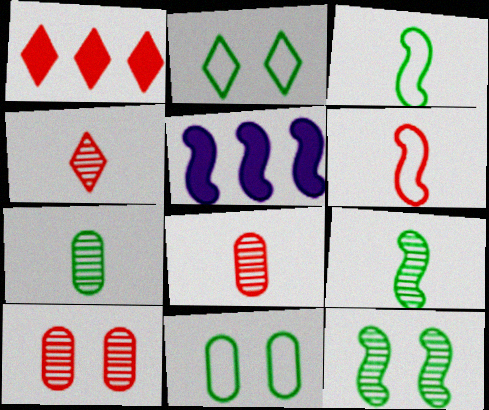[[1, 6, 10], 
[2, 5, 8], 
[4, 5, 11], 
[5, 6, 12]]